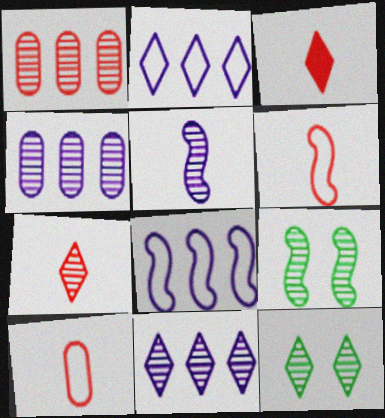[[1, 5, 12], 
[2, 3, 12], 
[4, 7, 9], 
[7, 11, 12]]